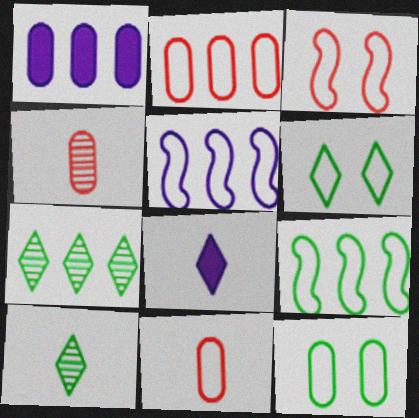[[1, 3, 10], 
[1, 4, 12], 
[5, 6, 11]]